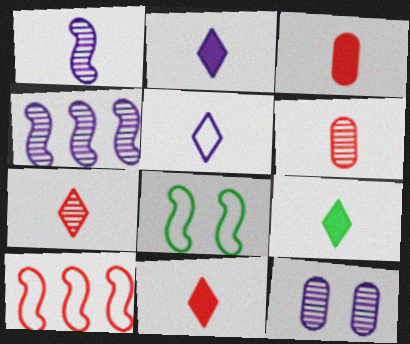[[2, 9, 11], 
[5, 7, 9], 
[9, 10, 12]]